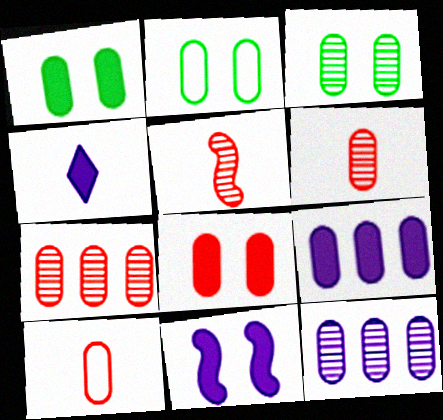[[1, 2, 3], 
[1, 10, 12], 
[2, 6, 9], 
[3, 6, 12], 
[3, 9, 10], 
[4, 9, 11], 
[7, 8, 10]]